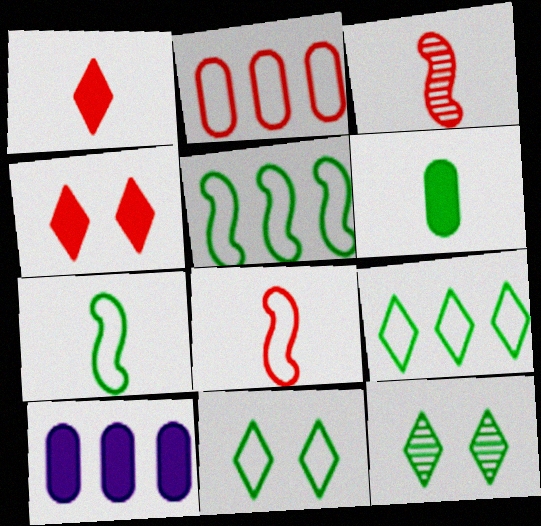[[2, 3, 4], 
[3, 10, 11], 
[5, 6, 12], 
[8, 10, 12]]